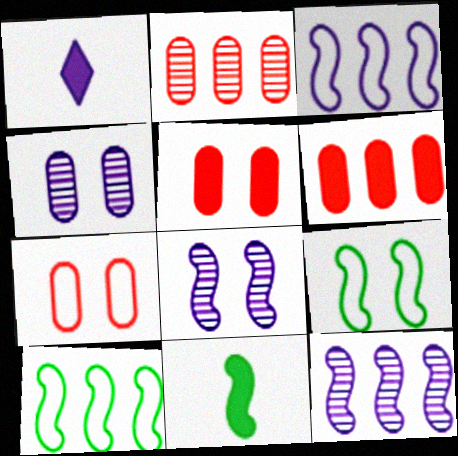[[1, 2, 9], 
[1, 3, 4]]